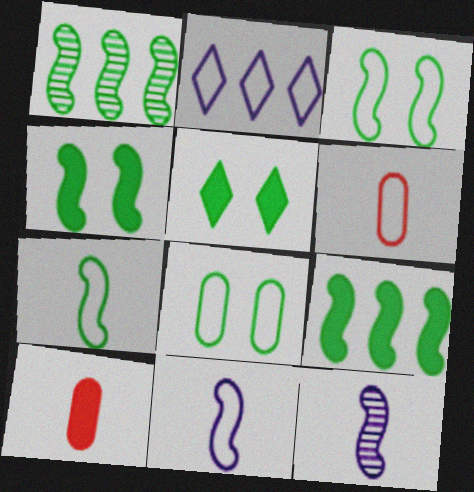[[1, 4, 7], 
[2, 3, 6]]